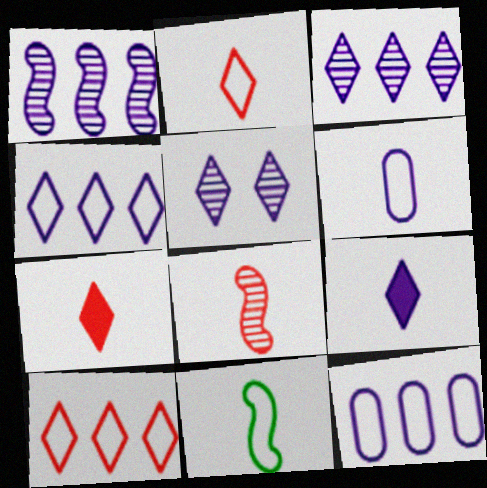[[2, 6, 11], 
[4, 5, 9]]